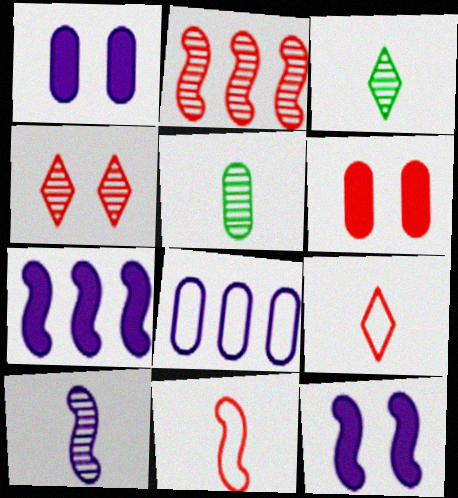[[2, 6, 9], 
[5, 6, 8]]